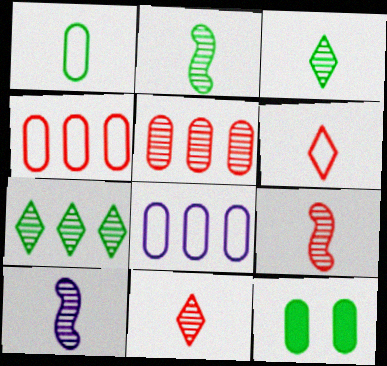[[2, 9, 10]]